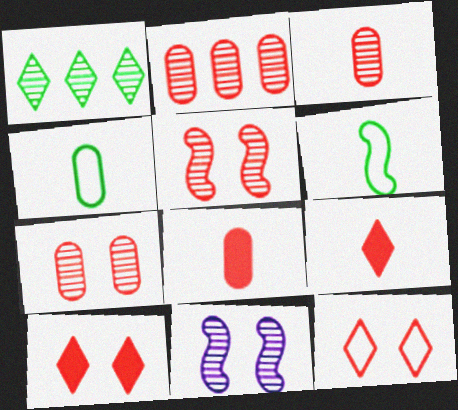[[1, 3, 11], 
[2, 3, 7]]